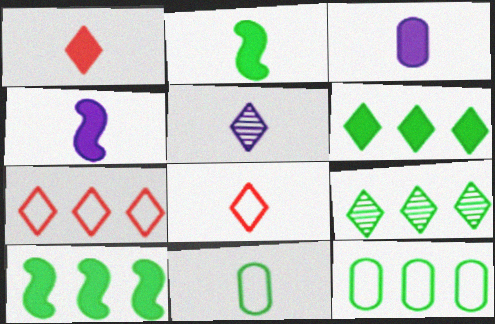[[1, 2, 3], 
[9, 10, 12]]